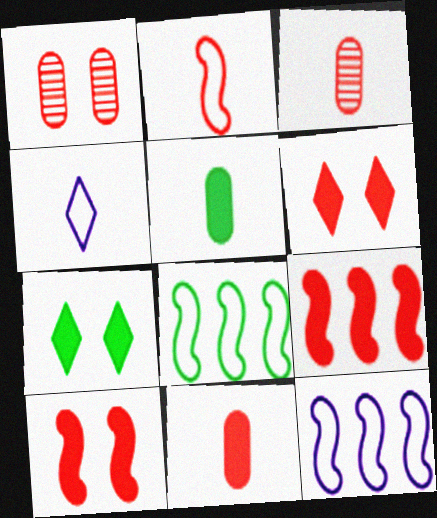[[3, 7, 12], 
[6, 9, 11]]